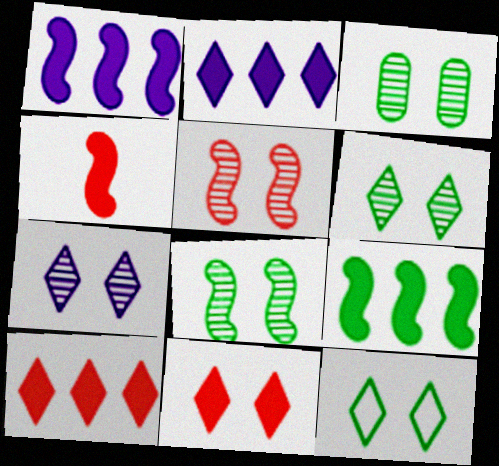[[3, 5, 7], 
[3, 6, 8], 
[7, 11, 12]]